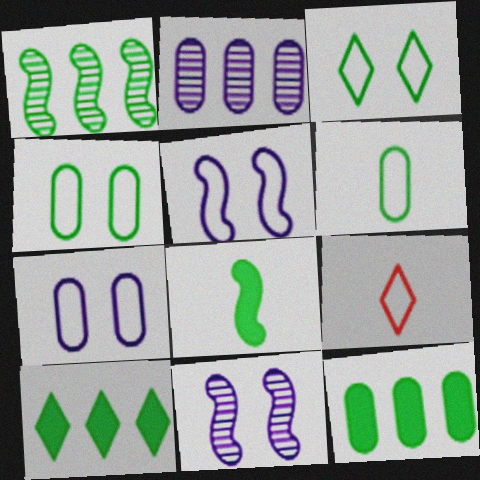[[9, 11, 12]]